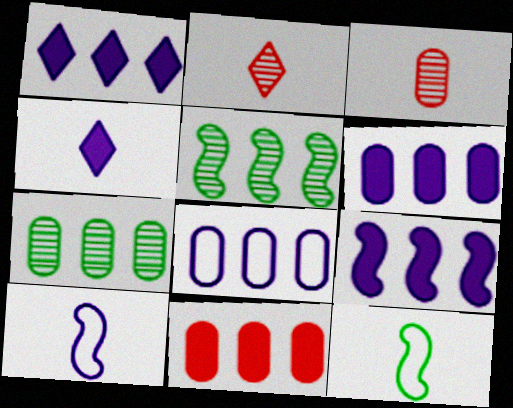[[1, 6, 9], 
[3, 4, 12], 
[7, 8, 11]]